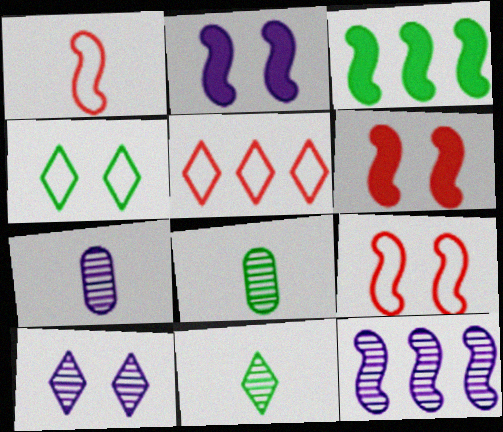[[2, 5, 8], 
[3, 4, 8], 
[7, 10, 12]]